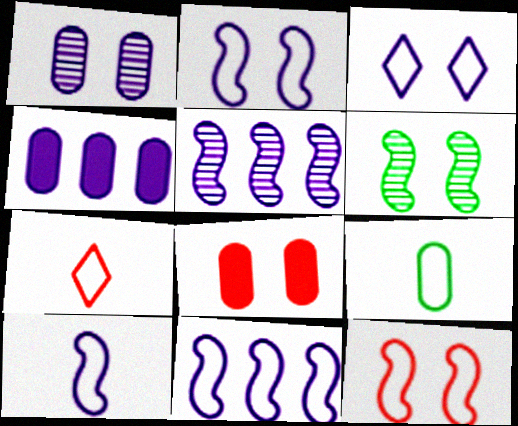[[2, 10, 11], 
[3, 6, 8], 
[4, 6, 7], 
[7, 9, 10]]